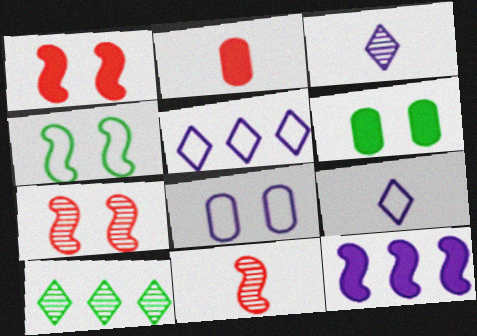[[3, 8, 12], 
[4, 11, 12], 
[5, 6, 11]]